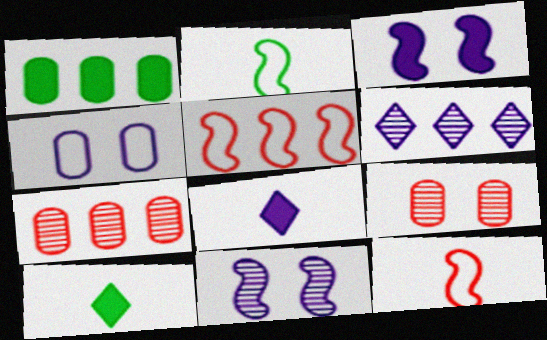[[1, 5, 6]]